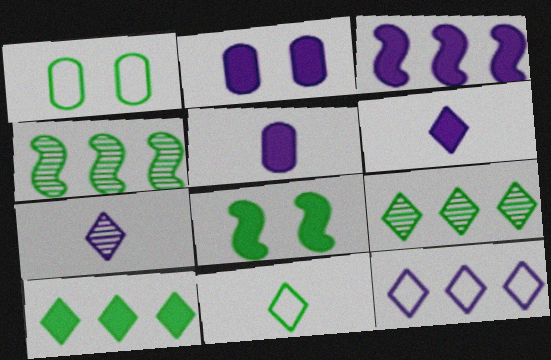[[2, 3, 6]]